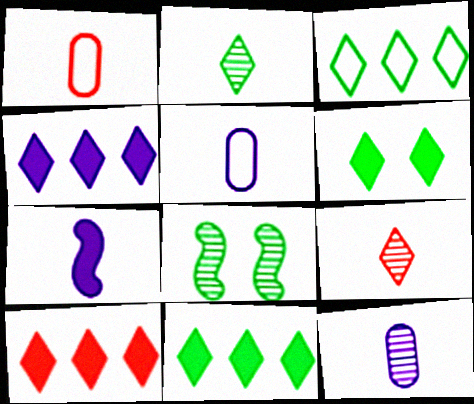[[1, 2, 7], 
[1, 4, 8], 
[2, 3, 6], 
[4, 10, 11], 
[5, 8, 10]]